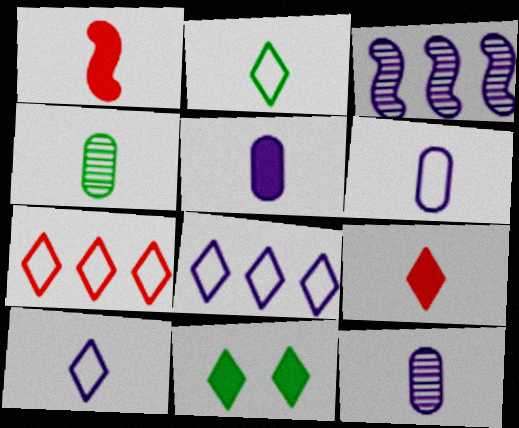[[1, 2, 12], 
[1, 4, 10], 
[5, 6, 12]]